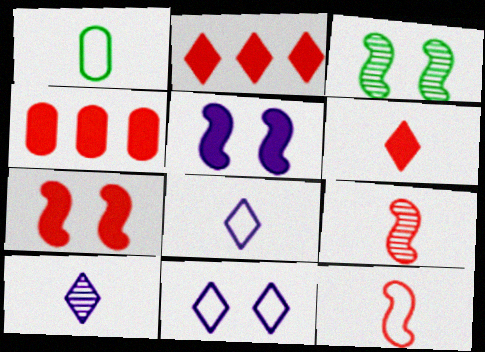[[1, 8, 12], 
[3, 4, 8], 
[4, 6, 7]]